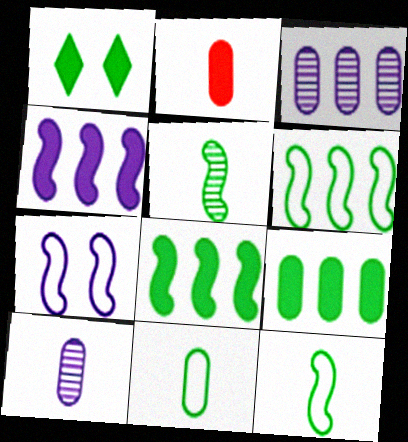[[1, 2, 4], 
[2, 10, 11]]